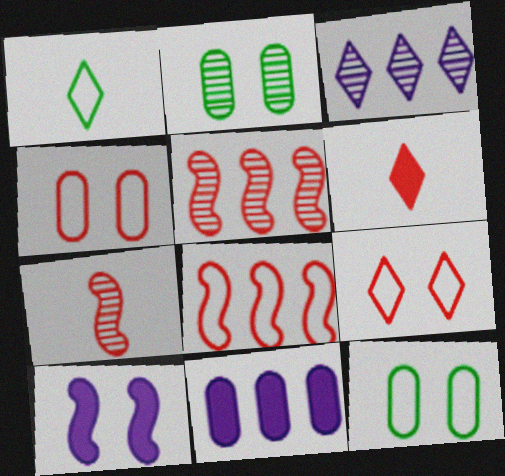[[2, 3, 7], 
[2, 9, 10], 
[4, 5, 6]]